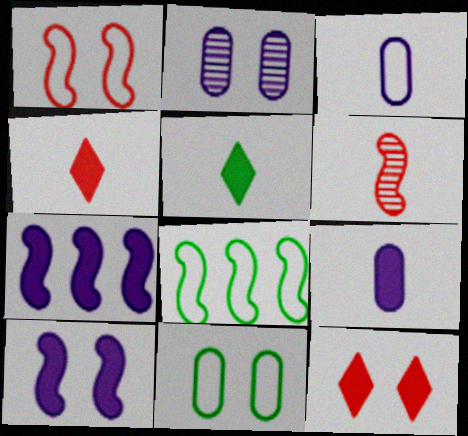[[2, 4, 8], 
[3, 5, 6], 
[6, 8, 10]]